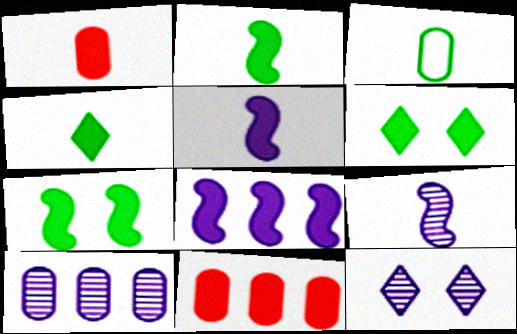[[1, 4, 5], 
[1, 6, 8], 
[5, 6, 11], 
[9, 10, 12]]